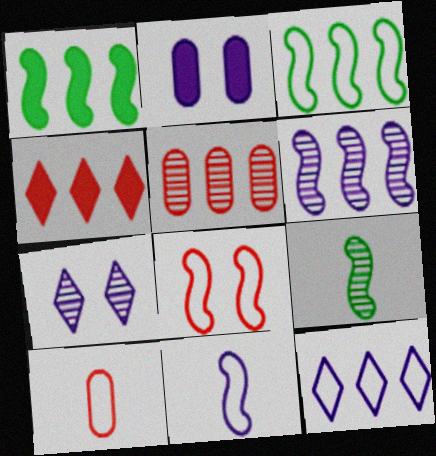[[1, 5, 12], 
[1, 7, 10], 
[3, 8, 11], 
[5, 7, 9]]